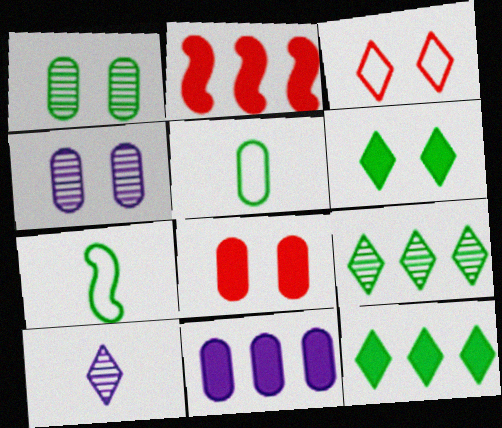[[1, 7, 12], 
[2, 11, 12], 
[3, 10, 12]]